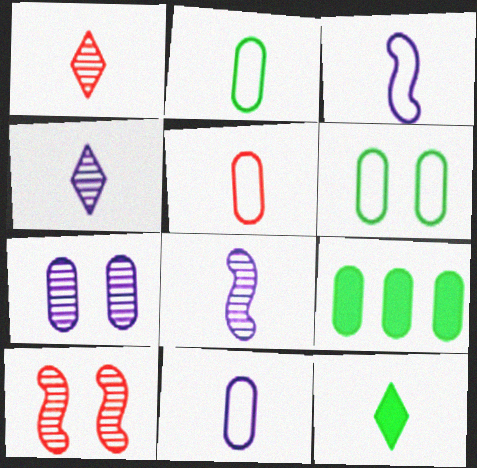[[2, 5, 11], 
[5, 7, 9], 
[5, 8, 12]]